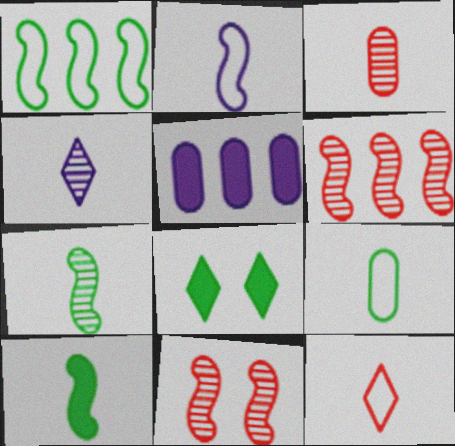[[2, 9, 12], 
[3, 4, 7]]